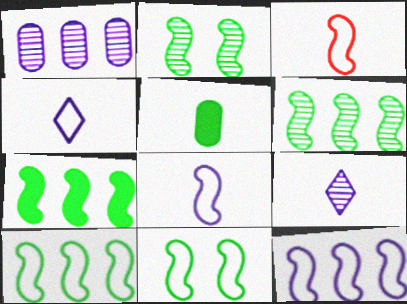[[3, 5, 9], 
[3, 11, 12], 
[6, 7, 10]]